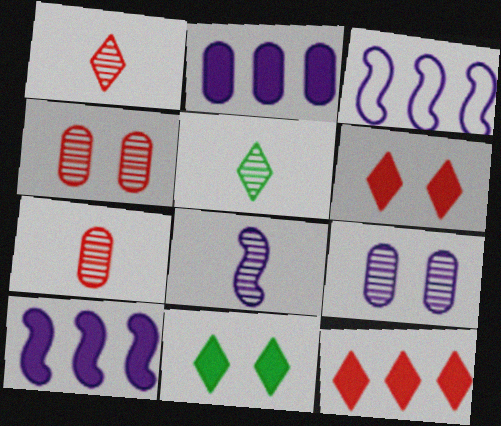[[3, 7, 11], 
[5, 7, 8]]